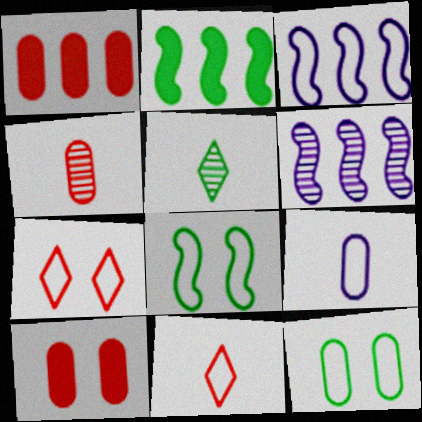[[2, 5, 12], 
[3, 5, 10], 
[3, 11, 12]]